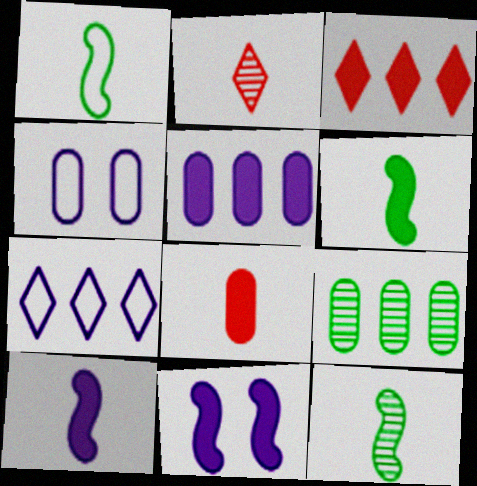[[1, 6, 12], 
[3, 4, 12], 
[4, 8, 9]]